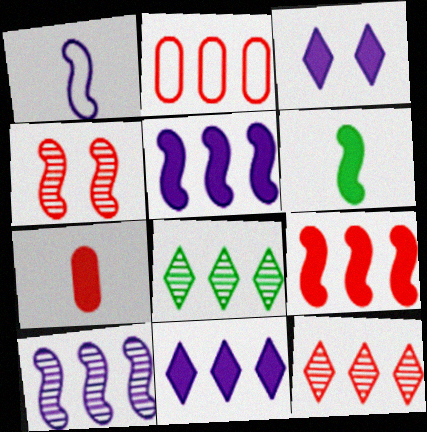[[2, 5, 8], 
[2, 9, 12]]